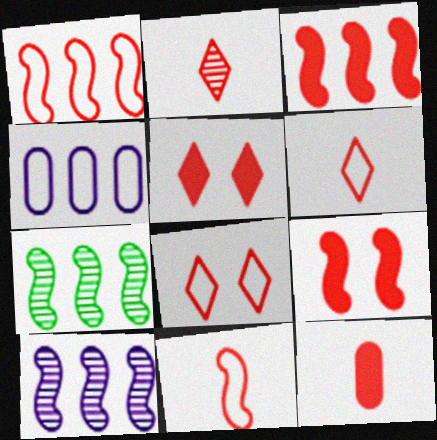[[2, 11, 12], 
[3, 5, 12]]